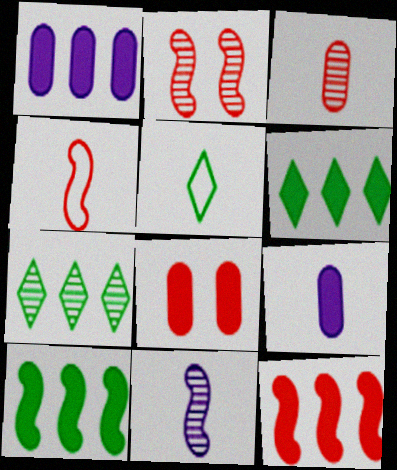[[1, 2, 5], 
[1, 6, 12], 
[2, 4, 12]]